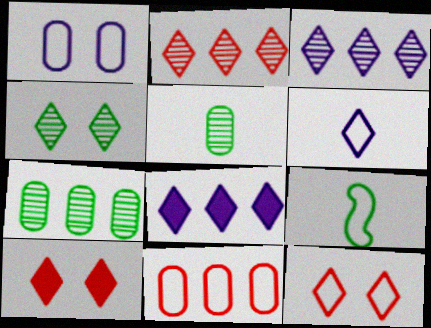[]